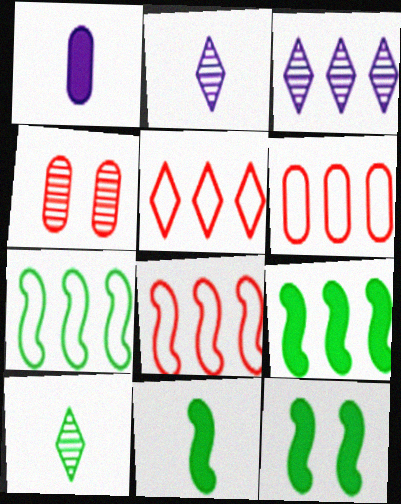[[2, 6, 12], 
[3, 6, 9], 
[5, 6, 8], 
[9, 11, 12]]